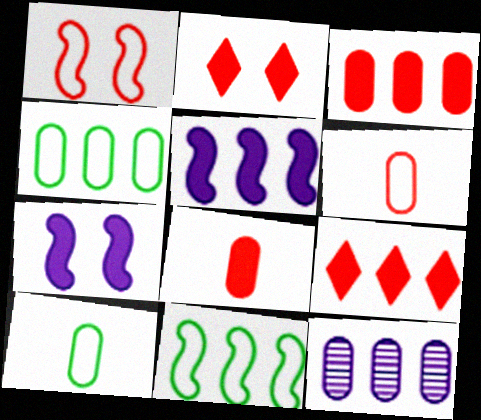[[3, 4, 12], 
[9, 11, 12]]